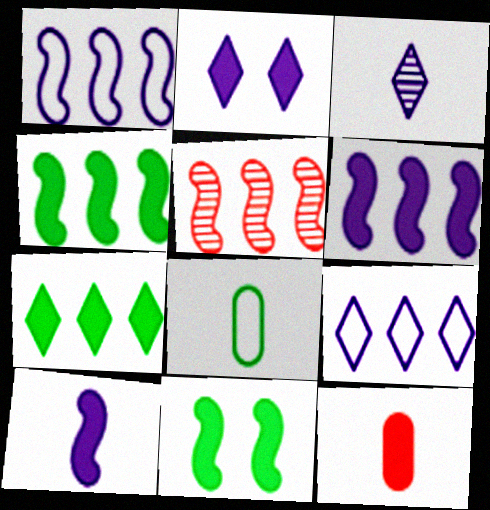[[1, 4, 5], 
[2, 3, 9], 
[2, 4, 12], 
[2, 5, 8]]